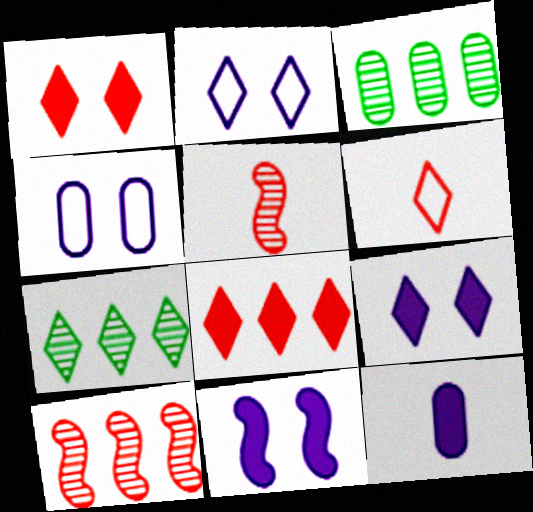[[3, 6, 11], 
[6, 7, 9]]